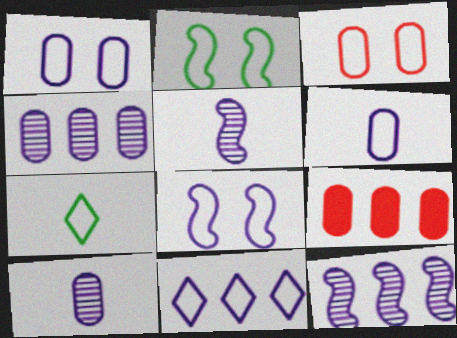[[6, 8, 11]]